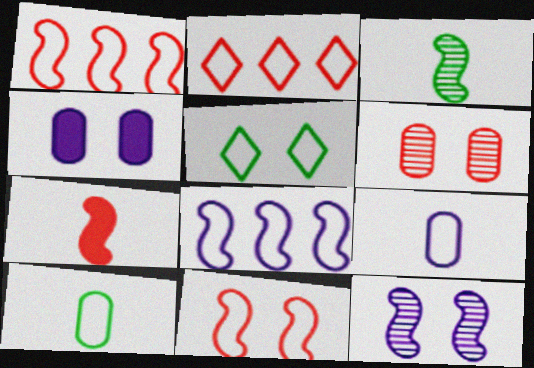[[1, 5, 9], 
[2, 3, 4], 
[2, 6, 7]]